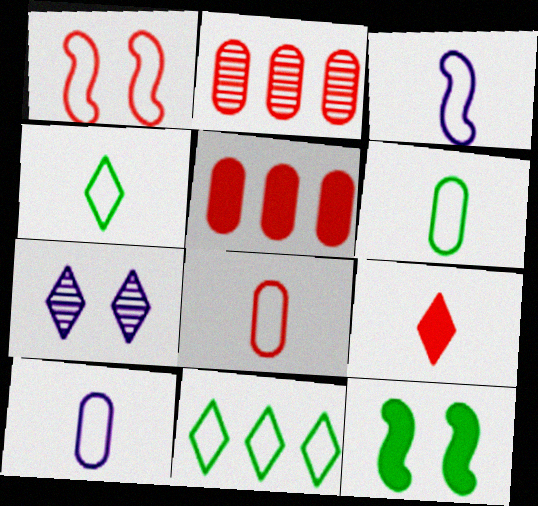[[1, 2, 9], 
[1, 10, 11], 
[3, 4, 8], 
[6, 8, 10], 
[7, 9, 11]]